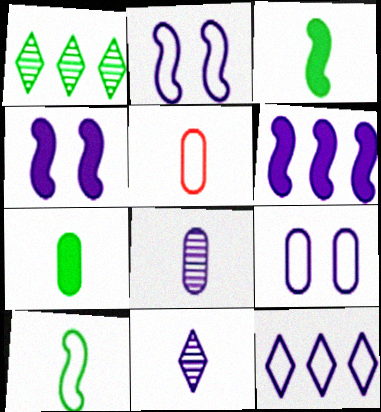[[1, 4, 5], 
[3, 5, 11], 
[4, 8, 12], 
[5, 7, 8], 
[6, 9, 11]]